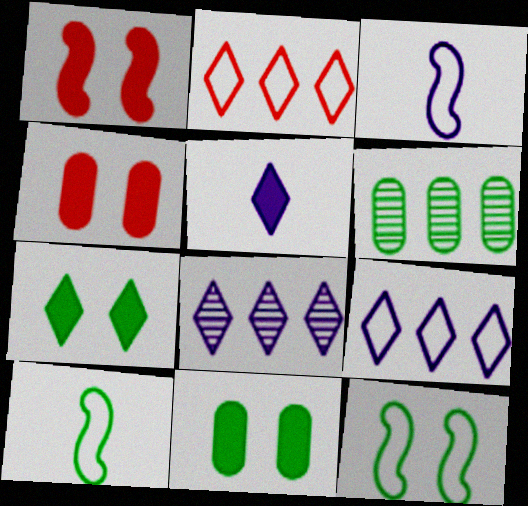[[4, 8, 10], 
[6, 7, 10]]